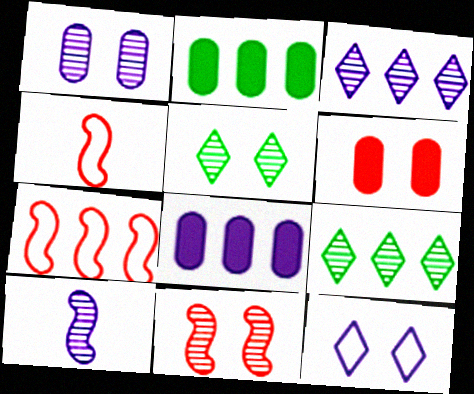[[1, 3, 10], 
[1, 5, 11], 
[2, 3, 7], 
[4, 5, 8], 
[7, 8, 9], 
[8, 10, 12]]